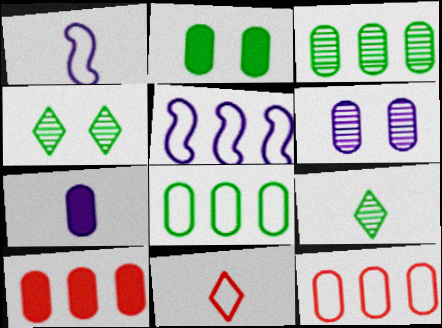[[1, 4, 10], 
[2, 7, 10]]